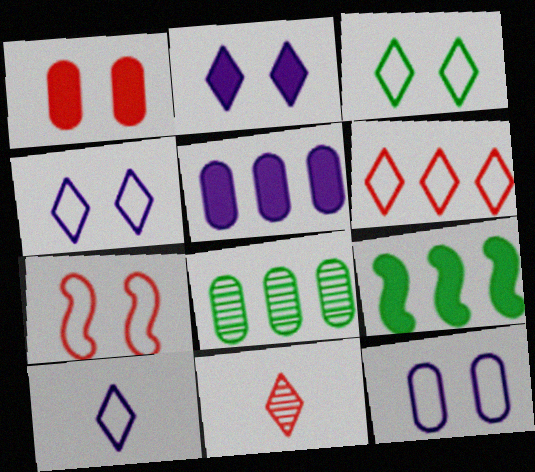[[3, 6, 10], 
[3, 7, 12], 
[9, 11, 12]]